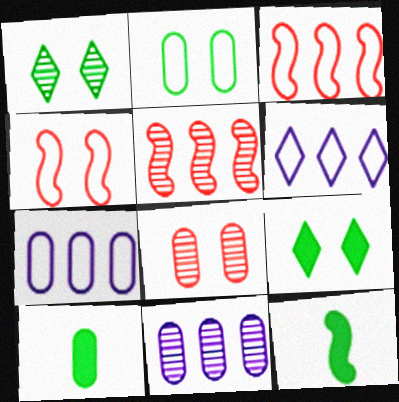[[6, 8, 12], 
[7, 8, 10]]